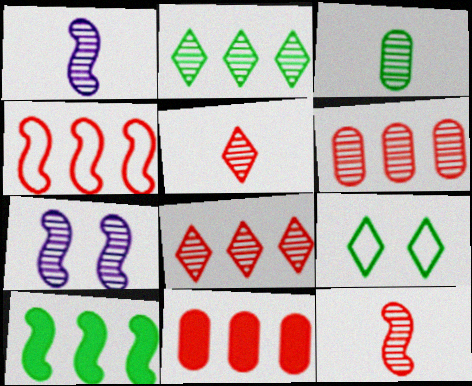[[1, 3, 5], 
[1, 9, 11], 
[3, 7, 8], 
[3, 9, 10], 
[4, 8, 11]]